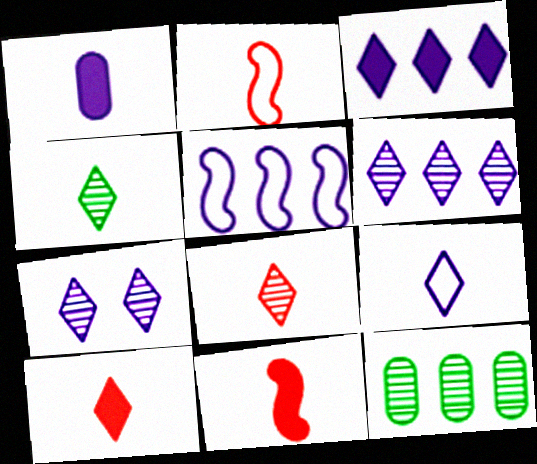[[1, 2, 4], 
[1, 5, 7], 
[3, 7, 9], 
[4, 9, 10]]